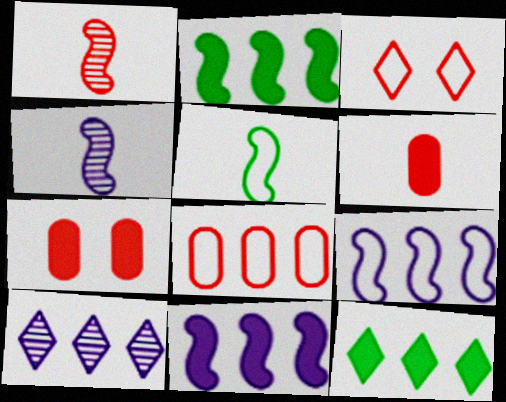[[2, 8, 10], 
[5, 7, 10]]